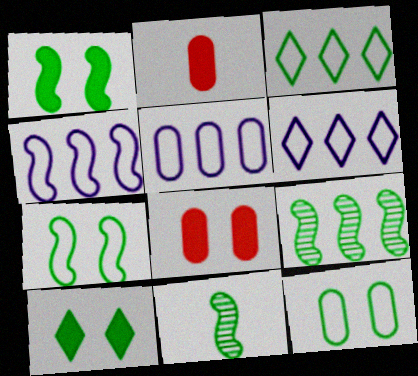[[4, 5, 6], 
[6, 8, 11]]